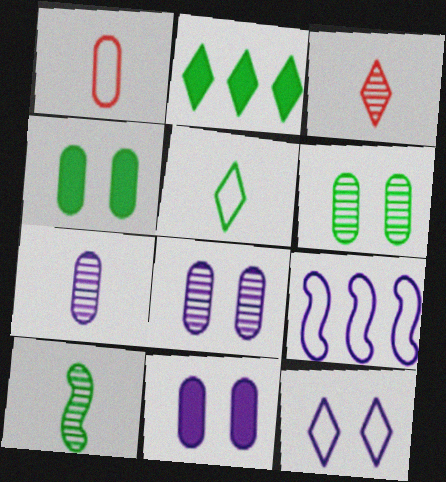[[2, 3, 12], 
[3, 4, 9], 
[3, 7, 10]]